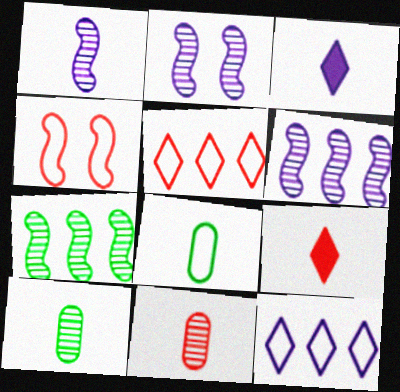[[1, 2, 6], 
[1, 8, 9], 
[4, 8, 12]]